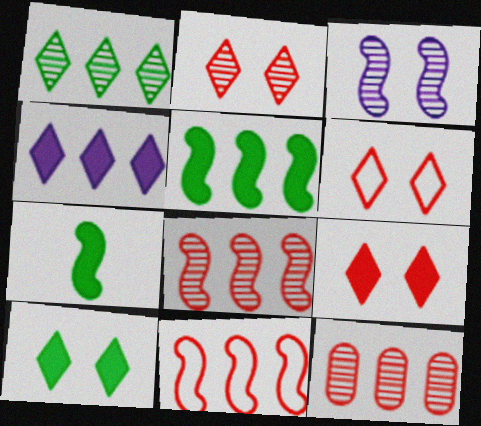[[2, 6, 9], 
[3, 7, 11]]